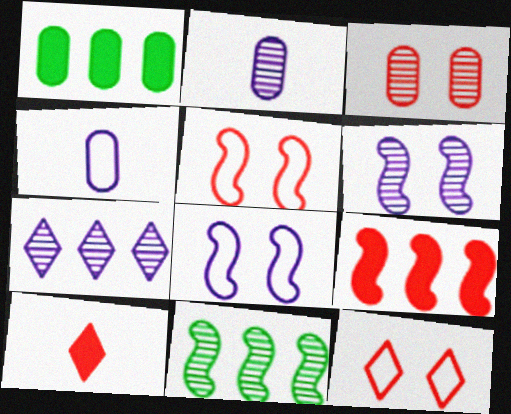[[1, 3, 4], 
[2, 6, 7]]